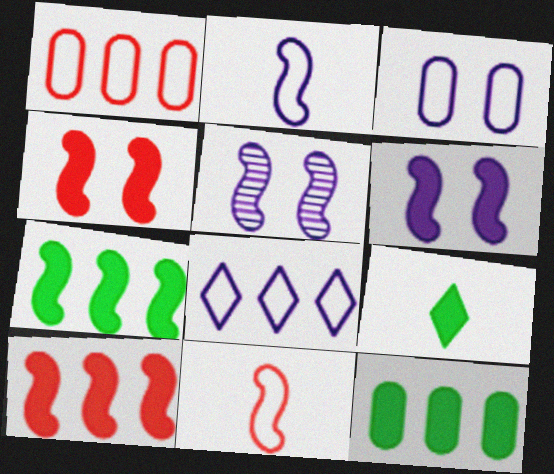[[1, 5, 9], 
[2, 3, 8], 
[5, 7, 11]]